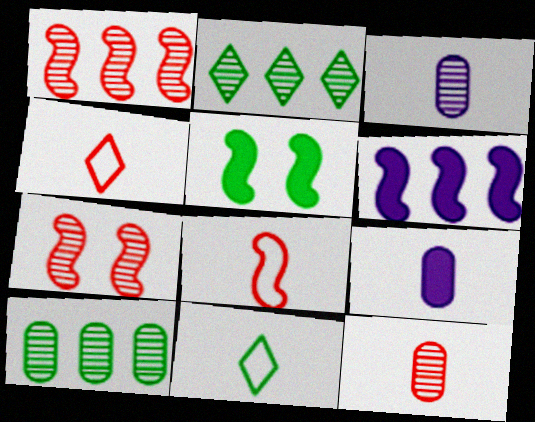[[2, 3, 7], 
[5, 10, 11]]